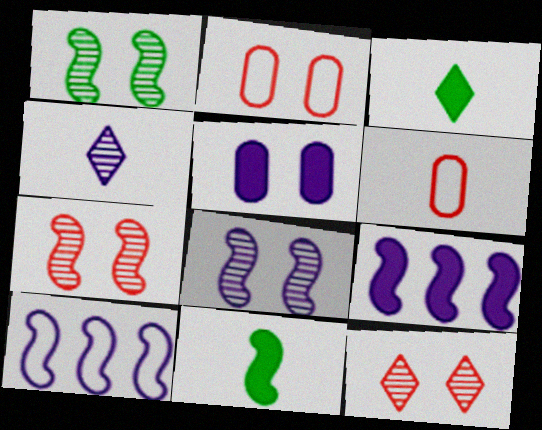[[1, 7, 8], 
[4, 5, 10], 
[4, 6, 11], 
[7, 10, 11]]